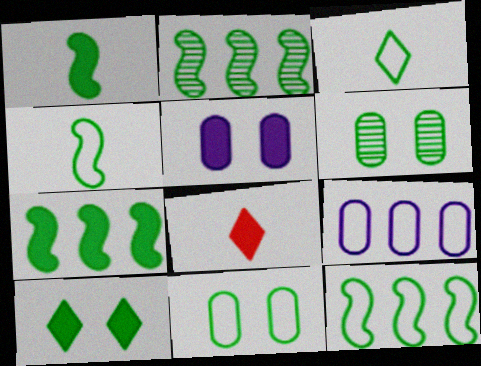[[2, 7, 12], 
[3, 6, 7], 
[3, 11, 12], 
[5, 7, 8]]